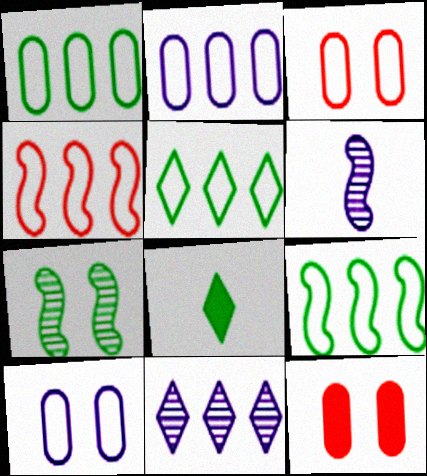[[1, 5, 9], 
[1, 7, 8], 
[2, 4, 5], 
[5, 6, 12]]